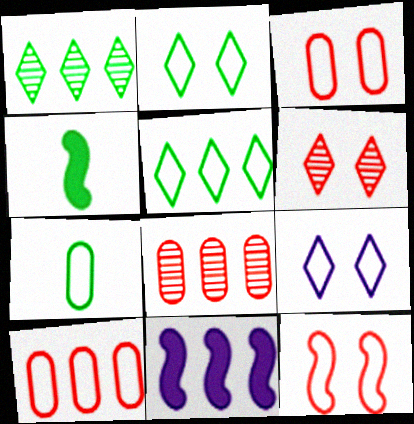[[1, 10, 11], 
[4, 8, 9], 
[5, 8, 11], 
[6, 7, 11]]